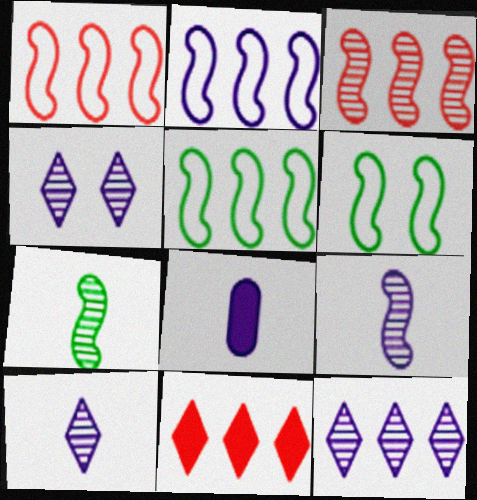[[1, 2, 5], 
[2, 4, 8], 
[4, 10, 12]]